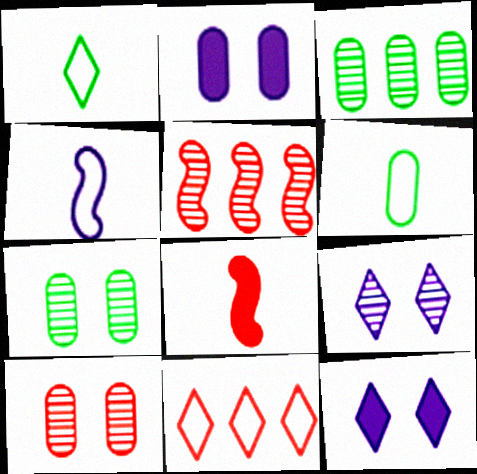[[1, 2, 5], 
[5, 6, 12], 
[8, 10, 11]]